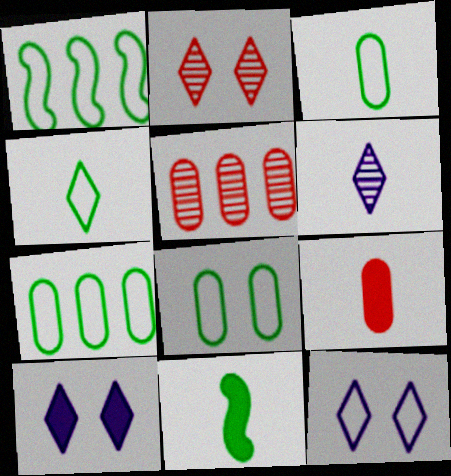[[1, 4, 8], 
[3, 7, 8], 
[5, 11, 12]]